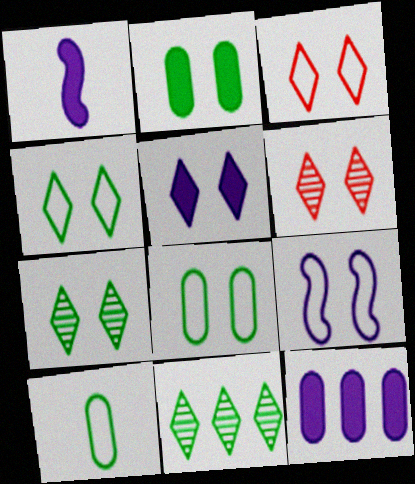[[1, 5, 12], 
[2, 6, 9], 
[3, 5, 7], 
[3, 8, 9], 
[4, 5, 6]]